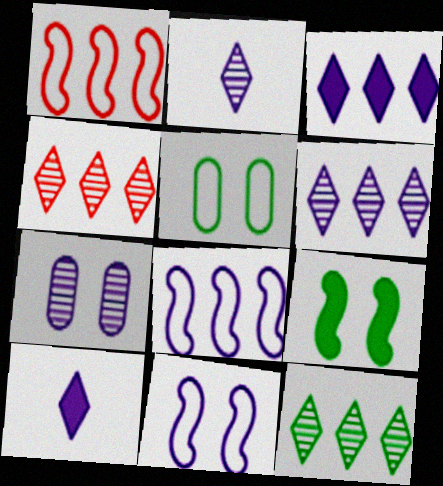[[4, 6, 12], 
[7, 8, 10]]